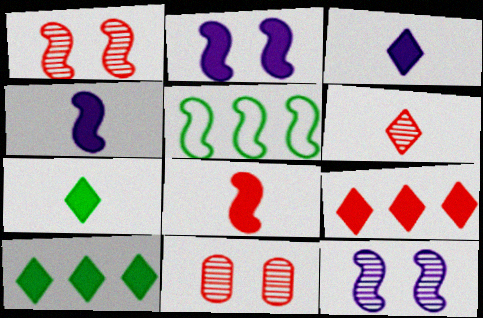[[1, 4, 5], 
[3, 5, 11], 
[5, 8, 12]]